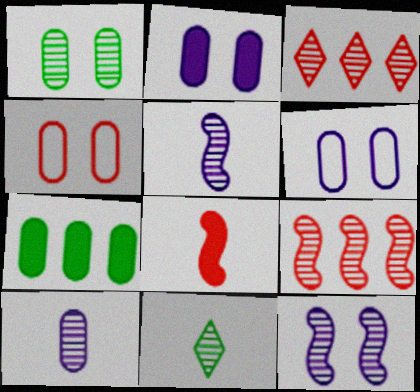[[1, 2, 4], 
[1, 3, 5], 
[3, 4, 8], 
[4, 7, 10]]